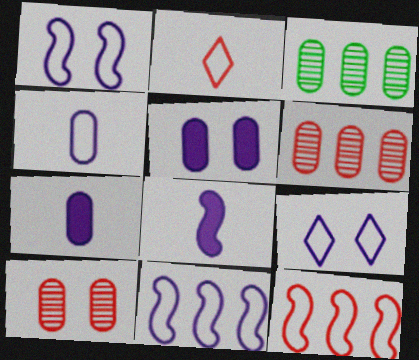[[4, 9, 11]]